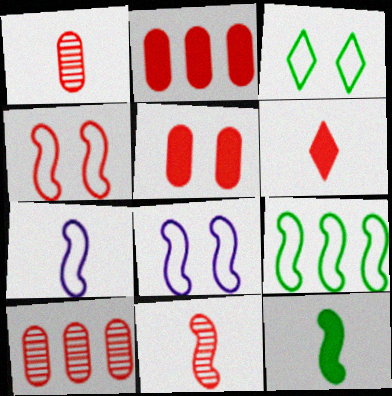[[4, 6, 10], 
[4, 7, 9], 
[7, 11, 12]]